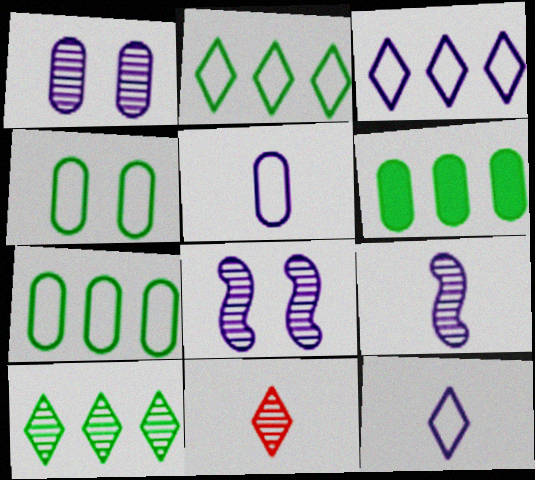[]